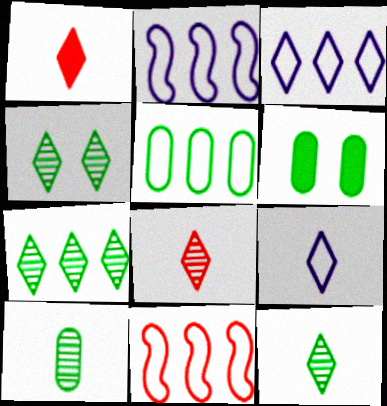[[1, 3, 4], 
[1, 9, 12], 
[2, 6, 8], 
[3, 5, 11], 
[4, 7, 12], 
[5, 6, 10]]